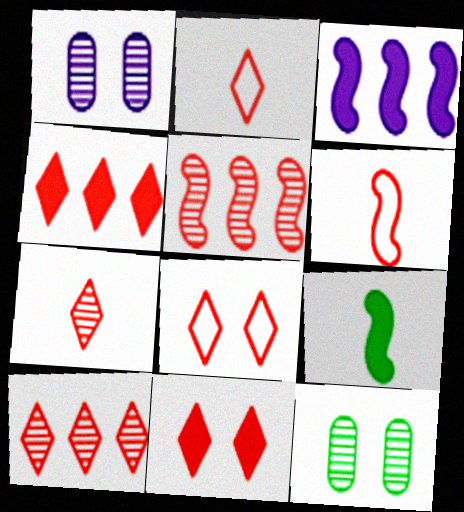[[2, 3, 12], 
[2, 10, 11], 
[4, 7, 8]]